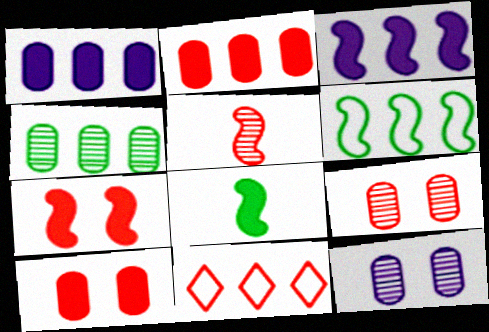[[3, 4, 11], 
[3, 7, 8], 
[5, 10, 11], 
[8, 11, 12]]